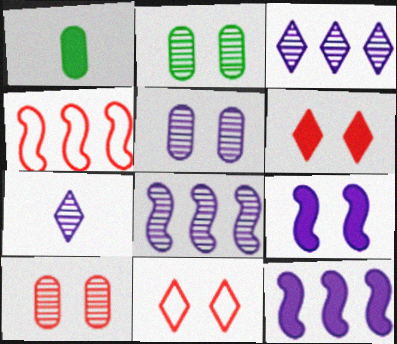[[1, 6, 12], 
[1, 8, 11], 
[2, 5, 10], 
[2, 9, 11], 
[5, 7, 8]]